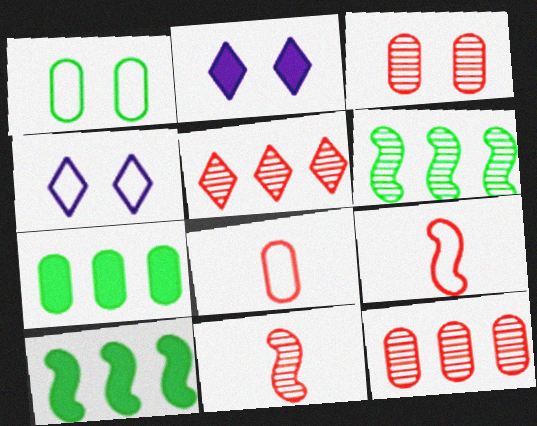[[2, 6, 8], 
[3, 5, 11], 
[4, 7, 11]]